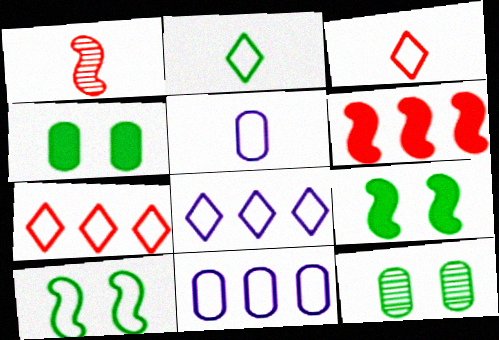[[1, 4, 8], 
[3, 10, 11], 
[5, 7, 10]]